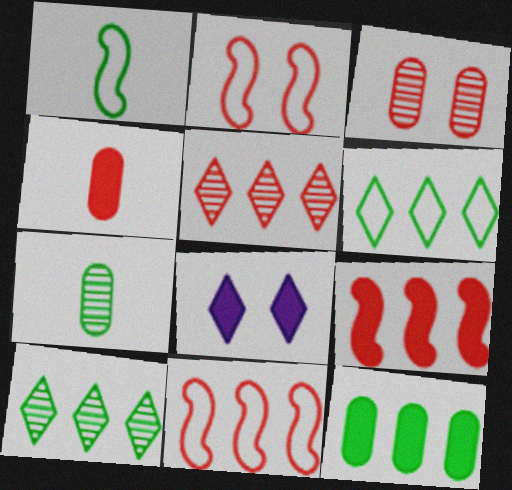[[2, 4, 5], 
[7, 8, 11]]